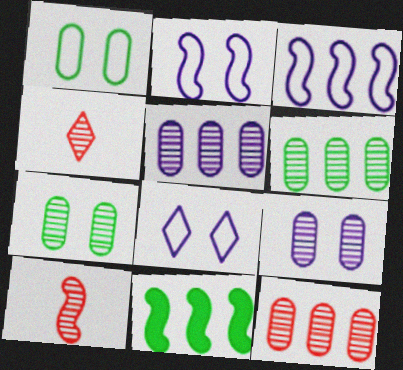[[2, 10, 11], 
[5, 6, 12]]